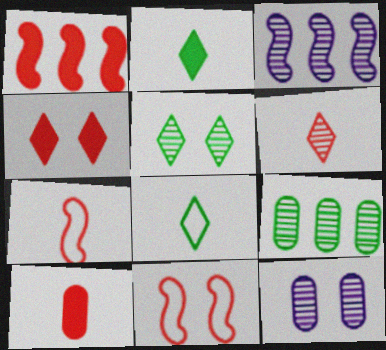[[1, 4, 10], 
[1, 8, 12], 
[6, 7, 10]]